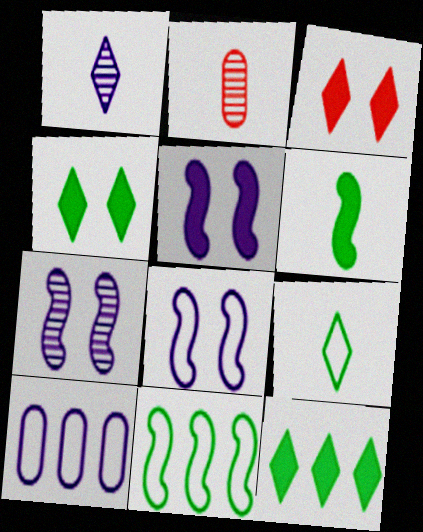[[1, 5, 10], 
[2, 8, 12], 
[5, 7, 8]]